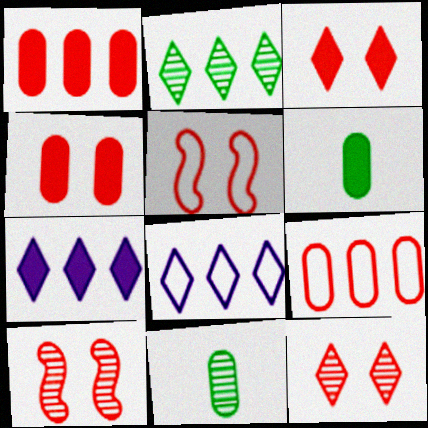[[4, 5, 12], 
[5, 7, 11], 
[6, 8, 10]]